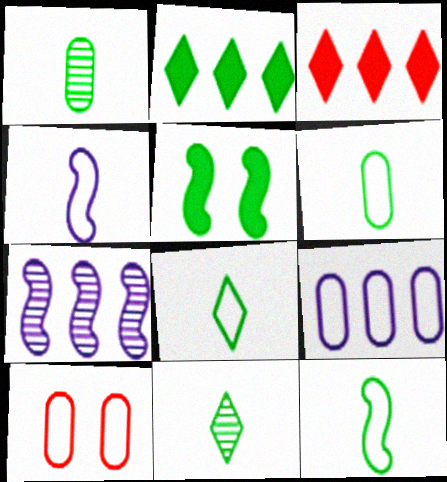[[6, 8, 12], 
[6, 9, 10]]